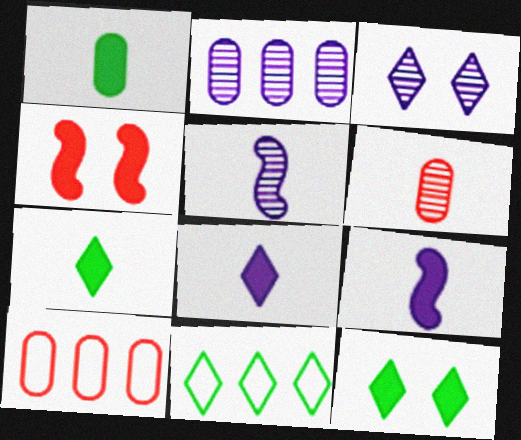[[2, 3, 5], 
[5, 10, 12]]